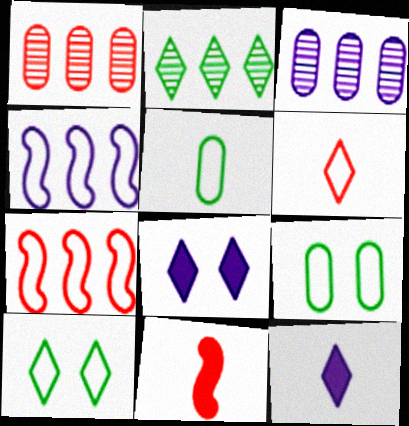[[2, 6, 8], 
[3, 10, 11], 
[4, 6, 9]]